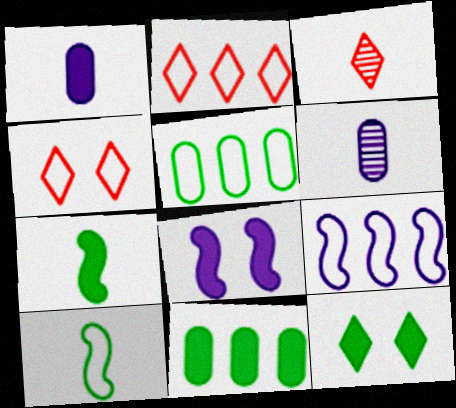[[1, 3, 10], 
[2, 5, 9], 
[3, 5, 8], 
[7, 11, 12]]